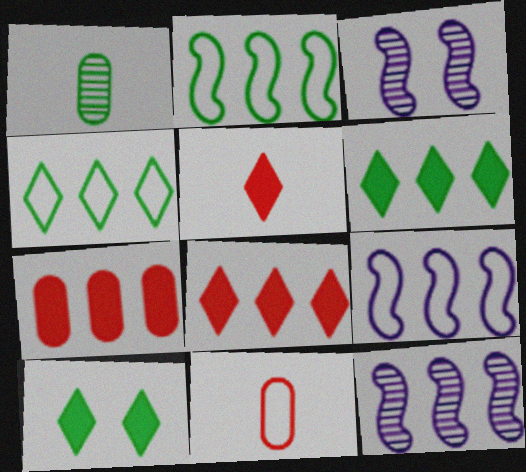[[1, 2, 10], 
[3, 6, 11], 
[4, 7, 12], 
[10, 11, 12]]